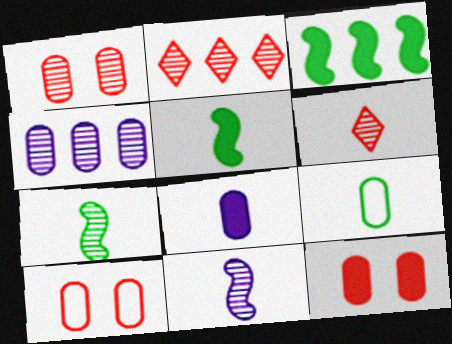[[1, 10, 12], 
[4, 9, 12]]